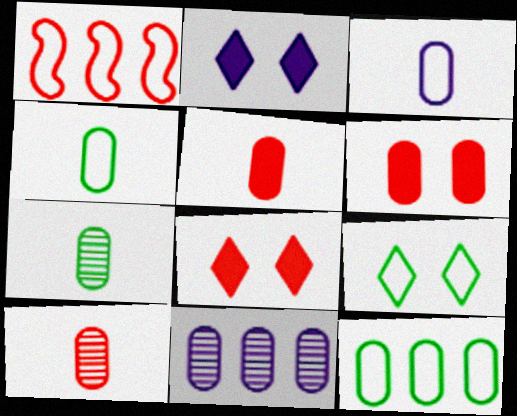[[1, 2, 7], 
[1, 3, 9], 
[1, 8, 10], 
[3, 5, 7], 
[4, 6, 11]]